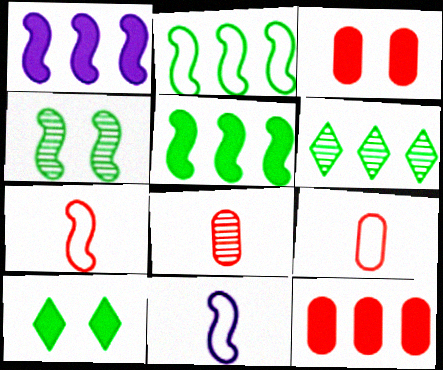[[1, 4, 7], 
[3, 6, 11]]